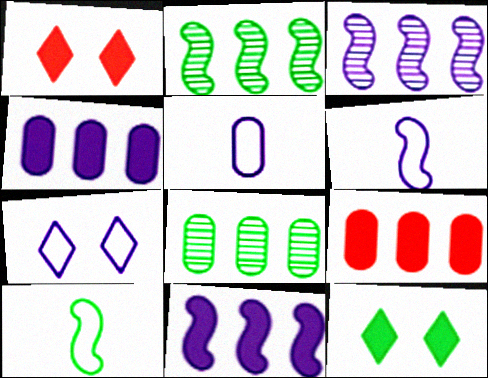[[1, 2, 5], 
[1, 6, 8], 
[8, 10, 12]]